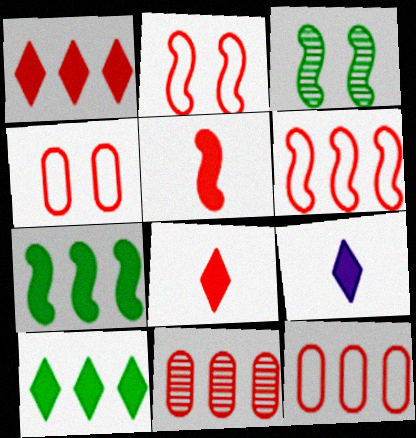[[1, 6, 11], 
[2, 8, 11], 
[3, 9, 12]]